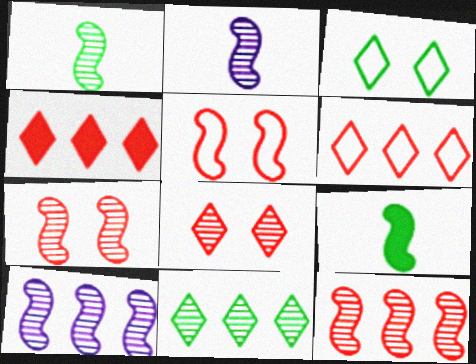[[1, 7, 10], 
[5, 9, 10]]